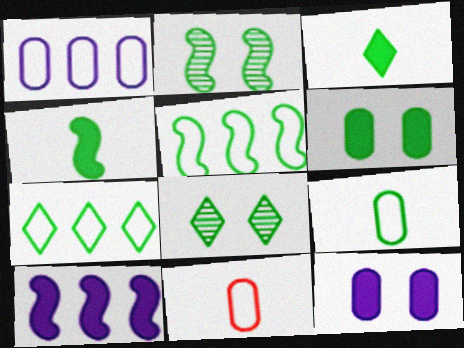[[2, 4, 5], 
[3, 7, 8], 
[8, 10, 11]]